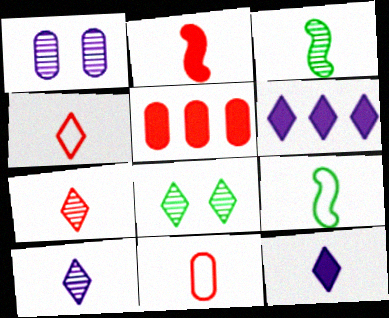[[2, 7, 11], 
[3, 11, 12], 
[4, 6, 8]]